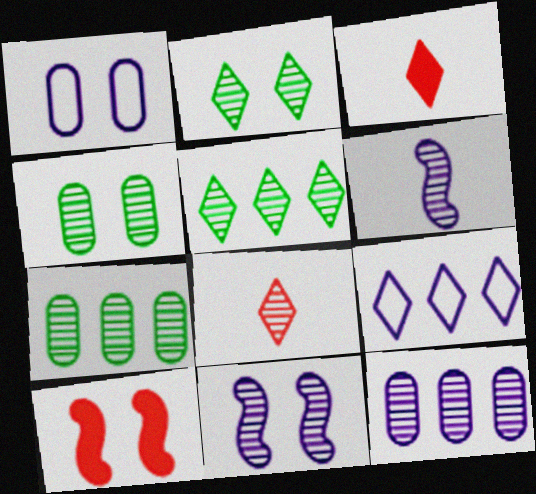[[1, 2, 10], 
[2, 3, 9], 
[7, 8, 11]]